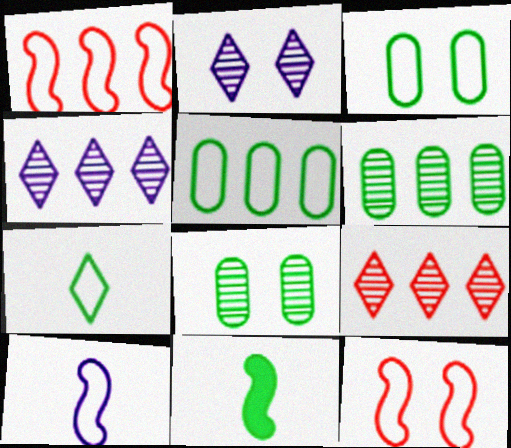[]